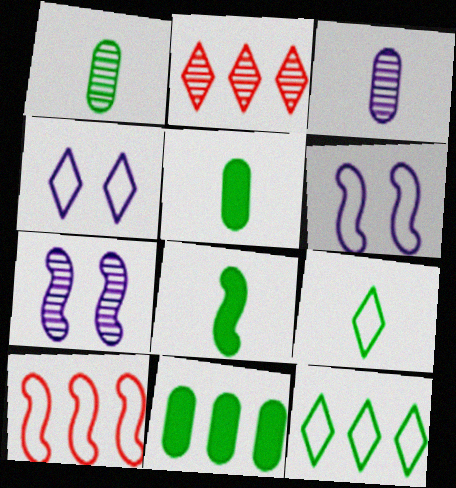[[1, 2, 7], 
[1, 8, 9], 
[2, 5, 6], 
[7, 8, 10]]